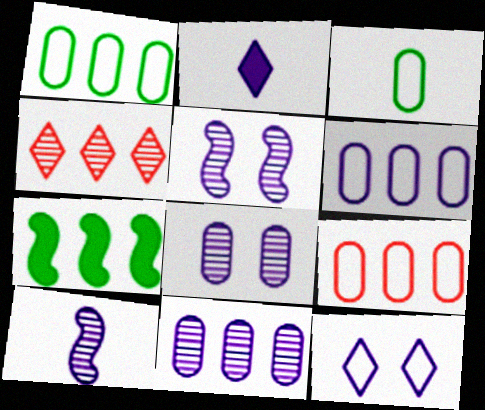[[1, 6, 9], 
[2, 5, 6], 
[4, 6, 7]]